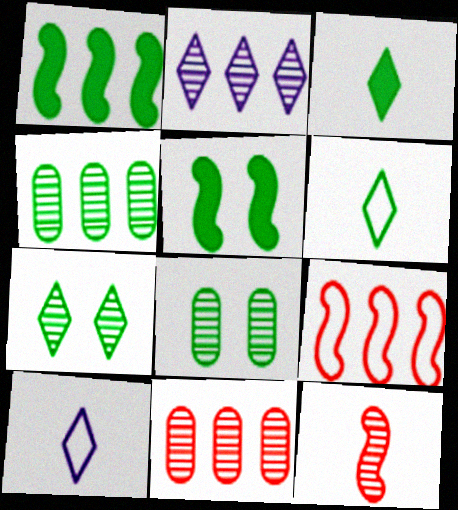[[1, 6, 8], 
[2, 8, 12], 
[4, 5, 6], 
[5, 10, 11]]